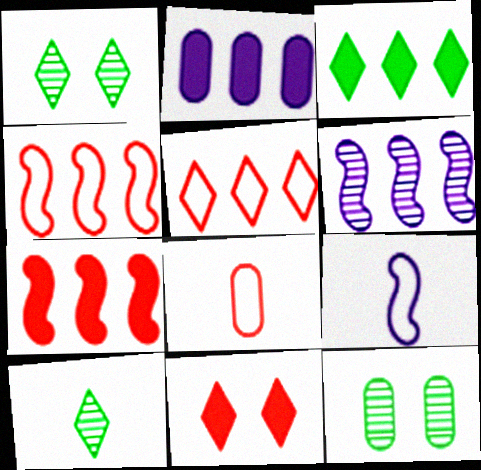[[2, 3, 7], 
[2, 8, 12]]